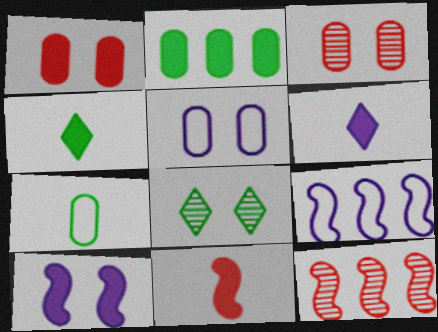[[3, 4, 9], 
[4, 5, 12]]